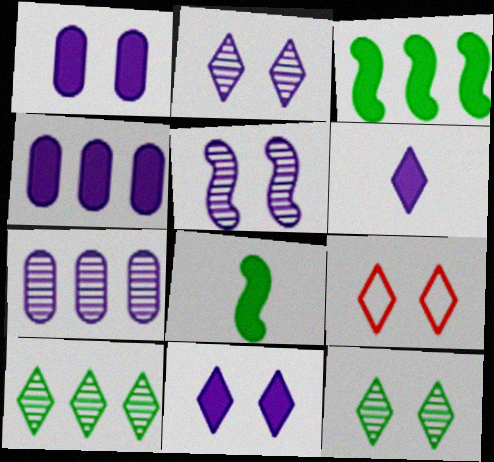[[6, 9, 10], 
[7, 8, 9], 
[9, 11, 12]]